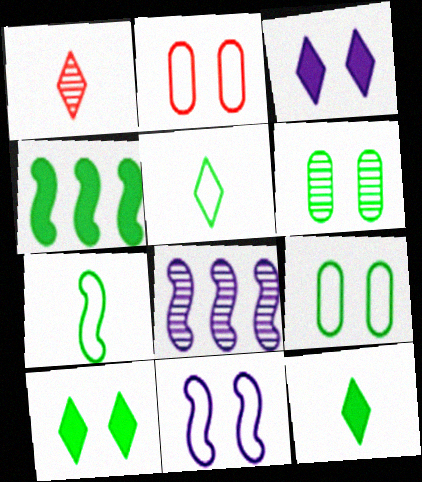[[1, 6, 8], 
[2, 8, 12], 
[4, 5, 6]]